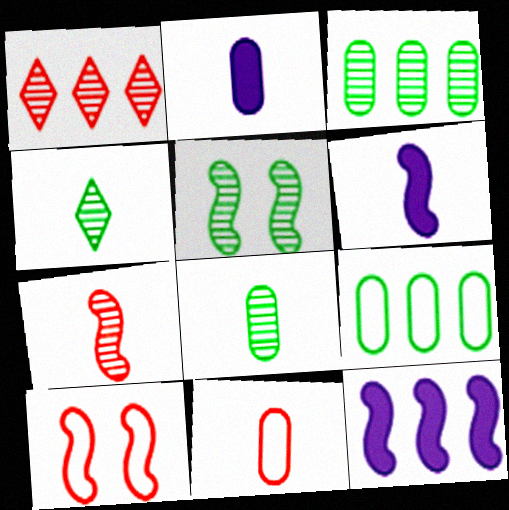[[1, 9, 12], 
[2, 8, 11], 
[3, 4, 5], 
[4, 6, 11]]